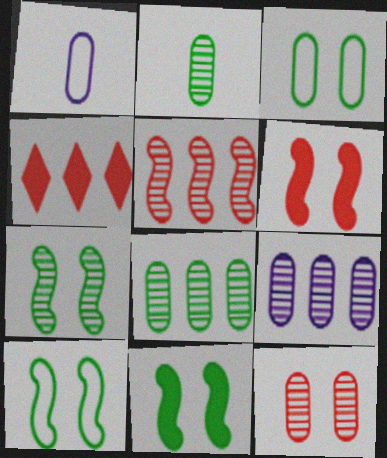[[1, 4, 7], 
[2, 9, 12], 
[7, 10, 11]]